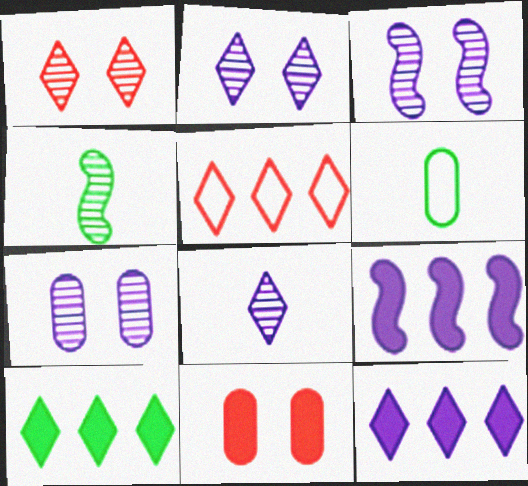[[1, 6, 9], 
[2, 3, 7]]